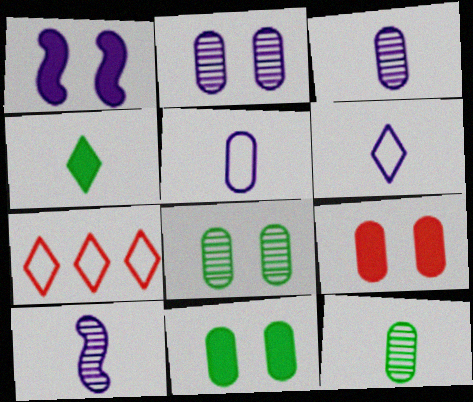[[1, 7, 12], 
[7, 10, 11]]